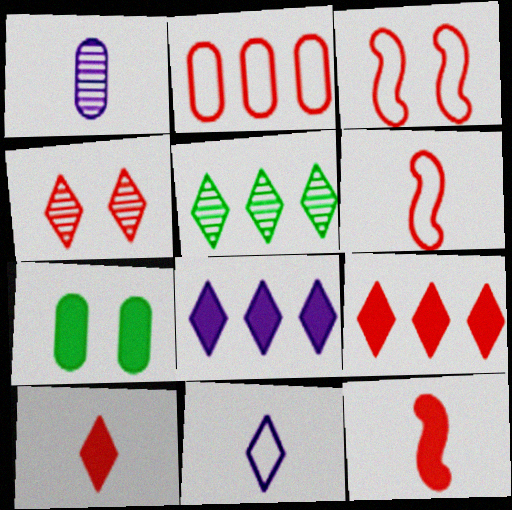[[1, 2, 7], 
[2, 4, 12], 
[7, 8, 12]]